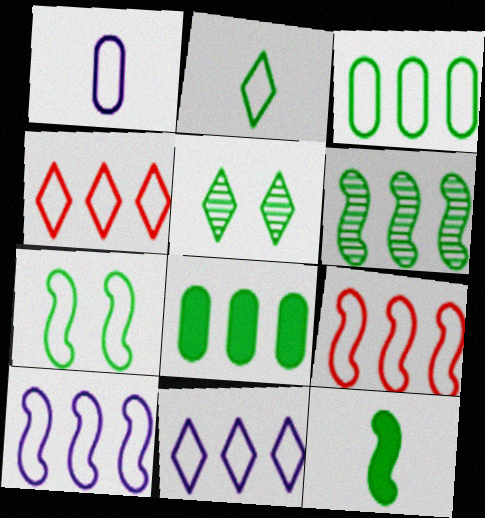[[1, 4, 7], 
[2, 3, 7], 
[3, 4, 10], 
[3, 5, 12], 
[3, 9, 11], 
[6, 7, 12]]